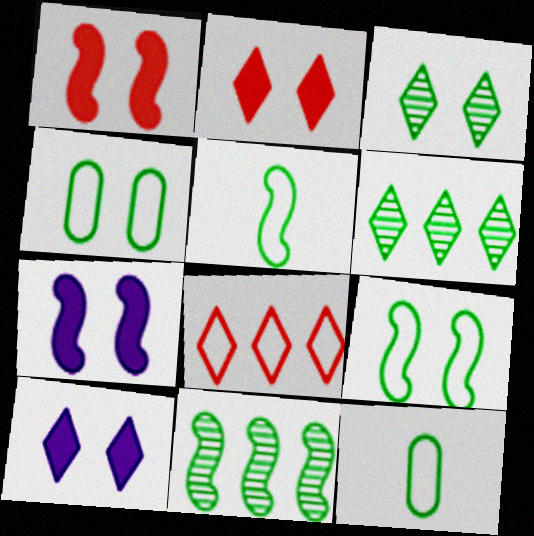[]